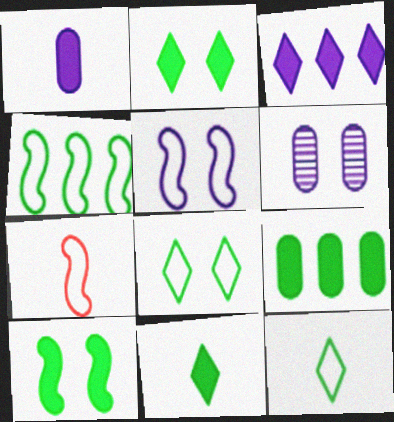[[4, 5, 7], 
[9, 10, 11]]